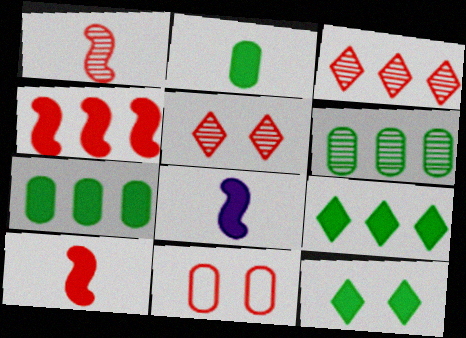[[3, 10, 11]]